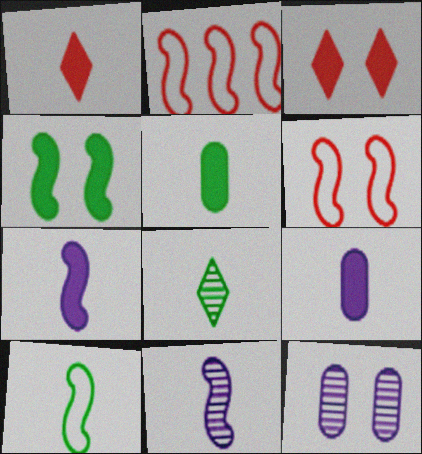[[1, 5, 7], 
[2, 4, 11], 
[5, 8, 10]]